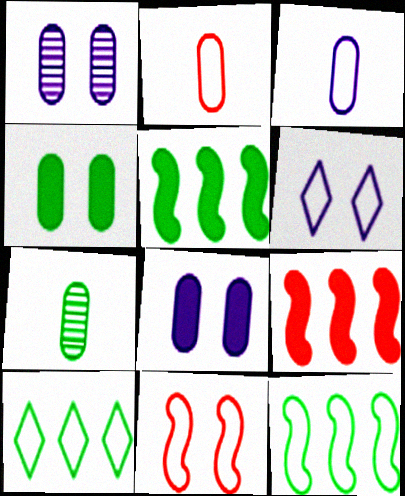[[2, 6, 12], 
[3, 10, 11], 
[6, 7, 9]]